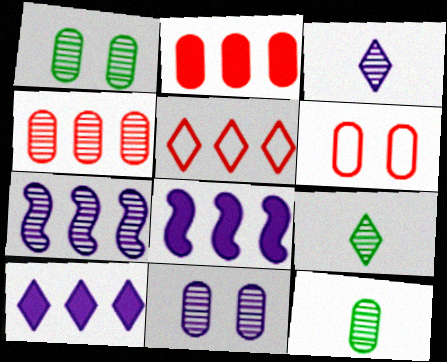[[3, 7, 11], 
[4, 11, 12], 
[6, 8, 9]]